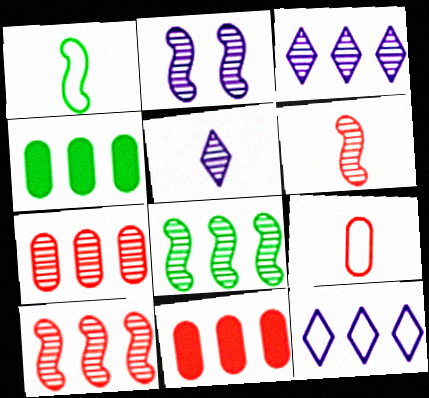[[2, 6, 8], 
[3, 7, 8], 
[4, 10, 12], 
[8, 11, 12]]